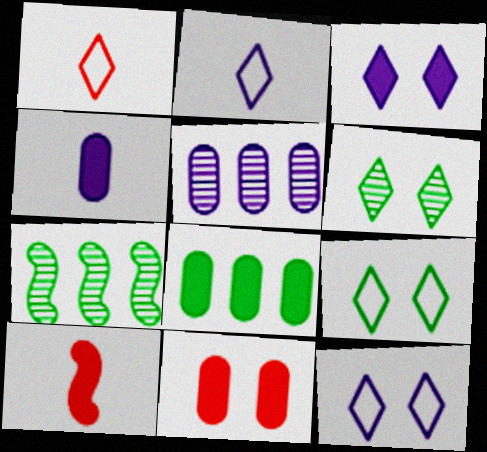[[2, 7, 11], 
[3, 8, 10], 
[4, 8, 11], 
[5, 9, 10]]